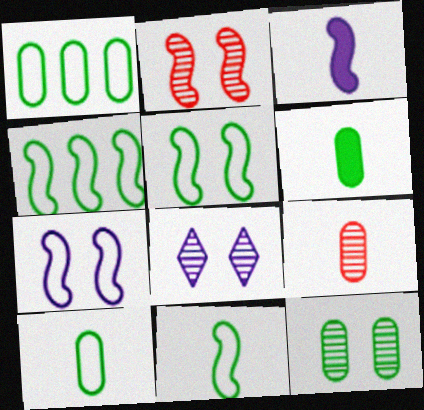[[1, 6, 12], 
[2, 3, 4], 
[2, 8, 12], 
[4, 5, 11]]